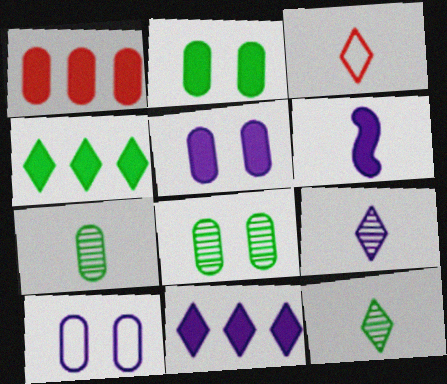[[1, 7, 10], 
[3, 6, 7], 
[5, 6, 11]]